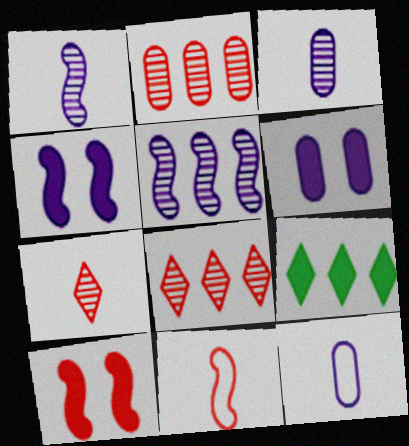[]